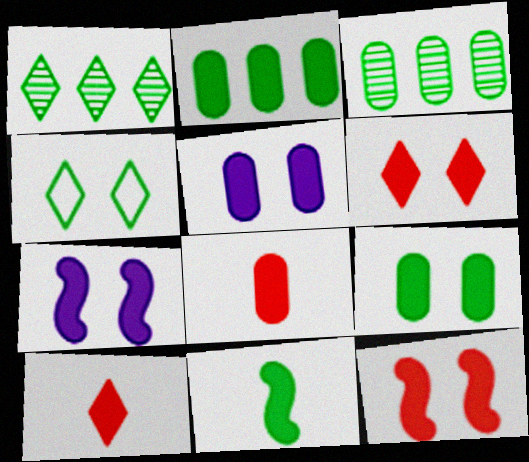[[2, 5, 8], 
[2, 7, 10], 
[3, 4, 11], 
[6, 7, 9]]